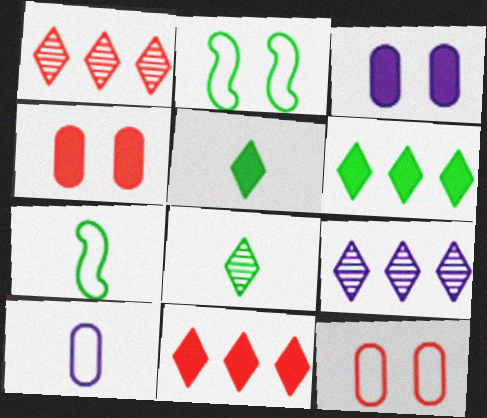[[1, 3, 7], 
[4, 7, 9]]